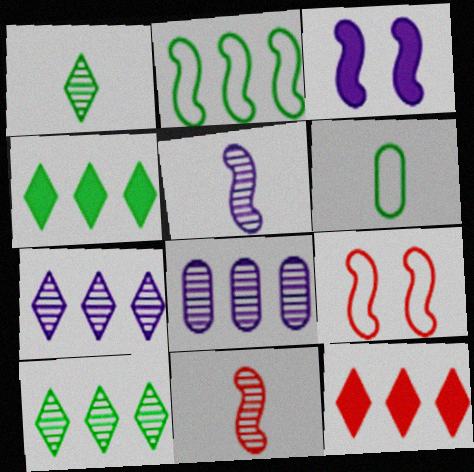[[2, 3, 11], 
[2, 8, 12]]